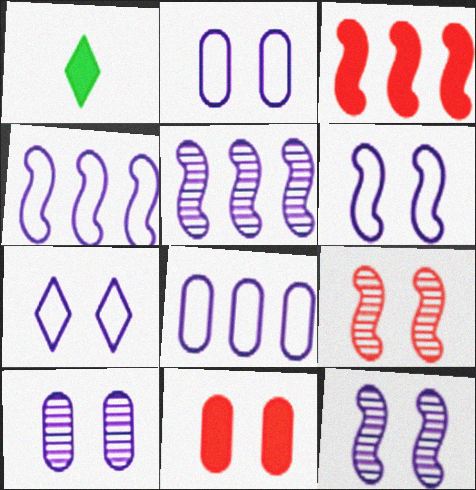[[1, 8, 9], 
[2, 6, 7]]